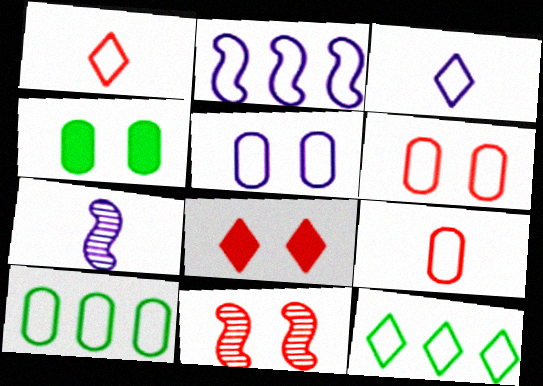[[2, 3, 5], 
[5, 9, 10], 
[6, 8, 11], 
[7, 8, 10]]